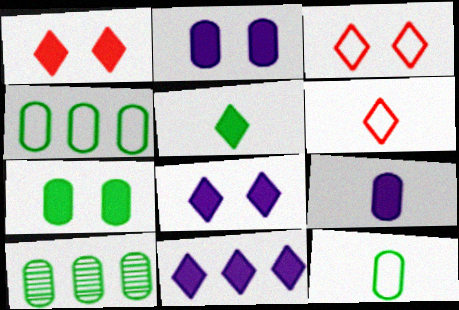[[1, 5, 11], 
[7, 10, 12]]